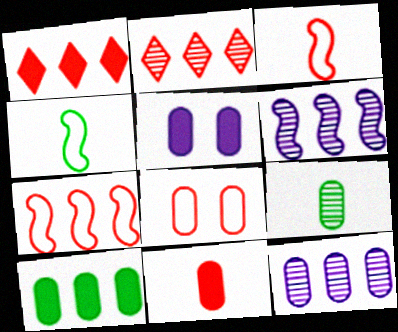[[2, 4, 5], 
[5, 10, 11]]